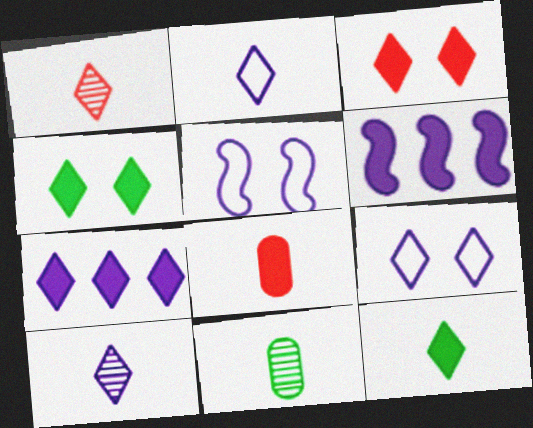[[1, 2, 12], 
[3, 7, 12], 
[4, 6, 8], 
[7, 9, 10]]